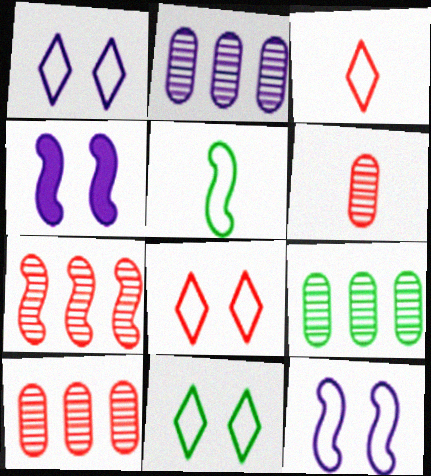[[1, 8, 11], 
[2, 9, 10], 
[3, 4, 9], 
[4, 5, 7]]